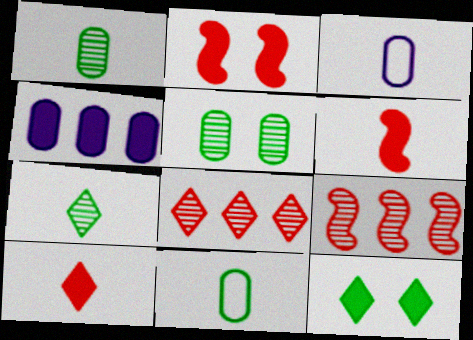[[3, 6, 7], 
[3, 9, 12], 
[4, 6, 12]]